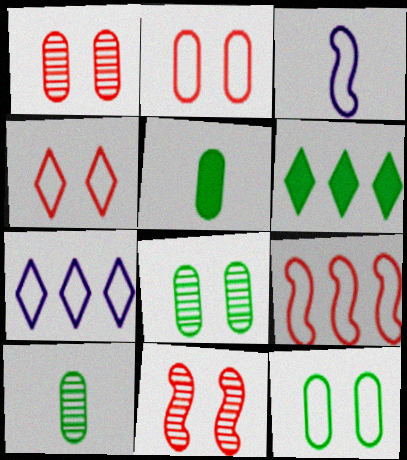[[1, 3, 6], 
[5, 7, 11]]